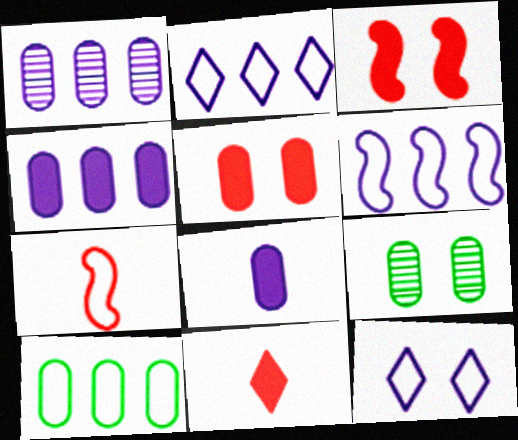[[3, 9, 12], 
[6, 9, 11], 
[7, 10, 12]]